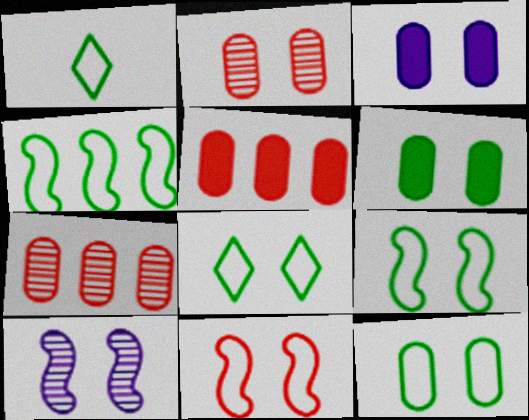[[1, 4, 12], 
[1, 5, 10], 
[2, 3, 12], 
[8, 9, 12]]